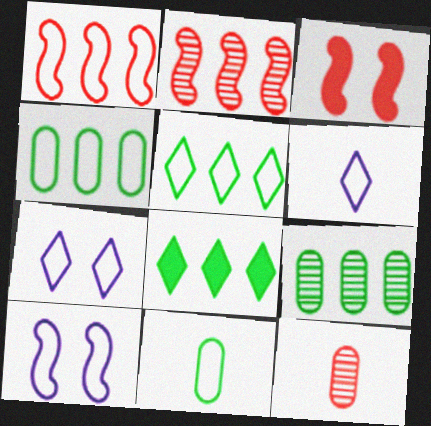[[1, 7, 11], 
[3, 6, 9], 
[8, 10, 12]]